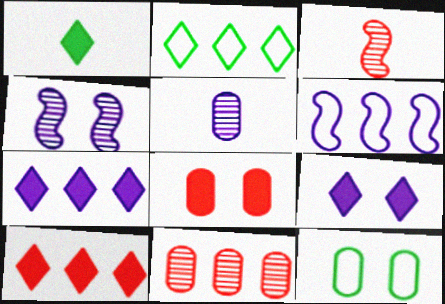[[1, 9, 10], 
[3, 7, 12], 
[5, 6, 9]]